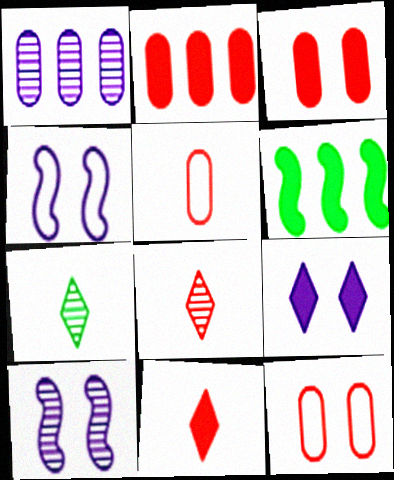[[2, 4, 7]]